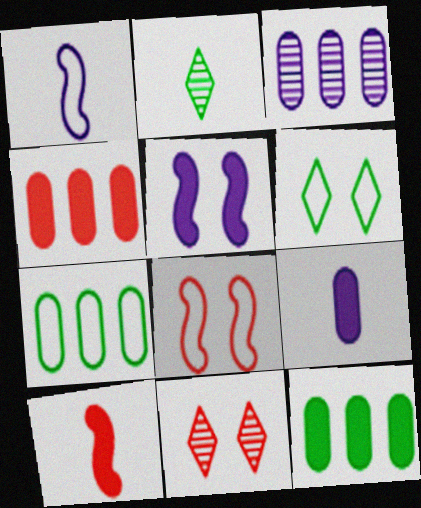[[1, 11, 12], 
[3, 4, 7], 
[3, 6, 10]]